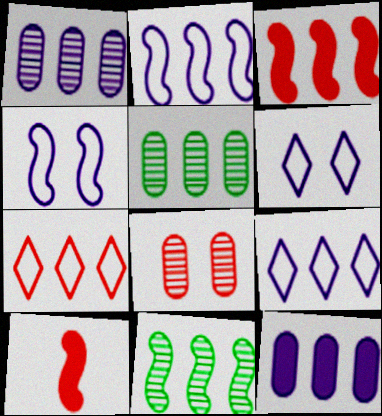[[2, 3, 11], 
[3, 5, 9], 
[4, 10, 11], 
[5, 6, 10], 
[7, 8, 10], 
[7, 11, 12]]